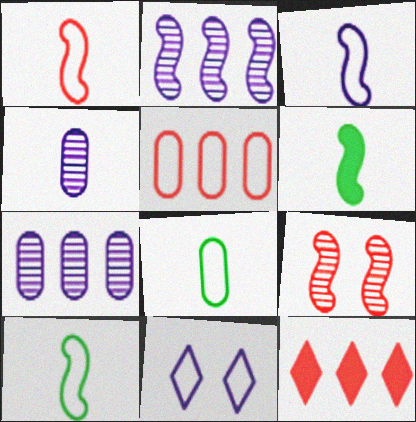[[1, 3, 10], 
[5, 10, 11]]